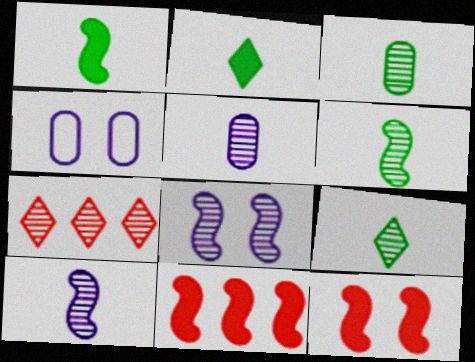[[1, 4, 7], 
[3, 6, 9], 
[3, 7, 8], 
[4, 9, 11]]